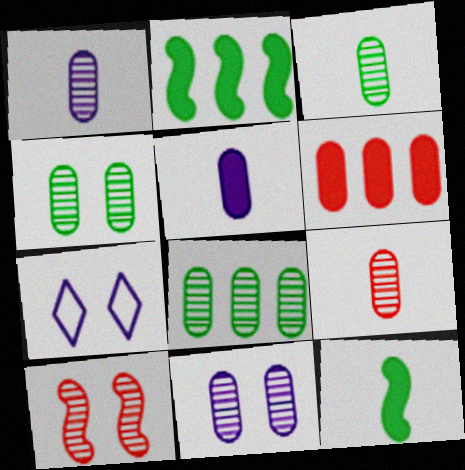[[1, 3, 9], 
[2, 7, 9], 
[3, 4, 8], 
[8, 9, 11]]